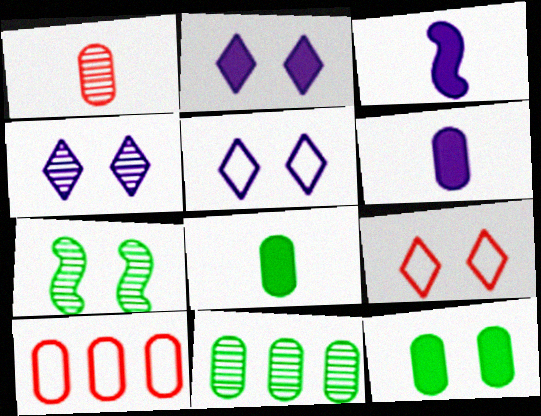[[2, 4, 5], 
[3, 9, 11]]